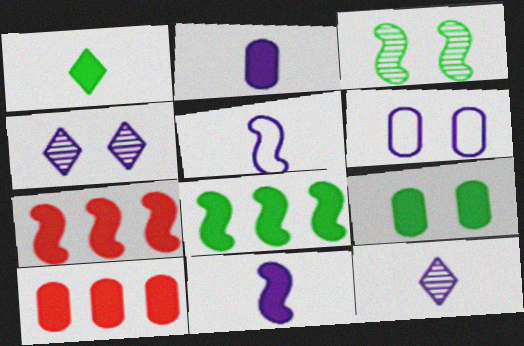[[1, 8, 9], 
[2, 5, 12], 
[2, 9, 10], 
[3, 5, 7]]